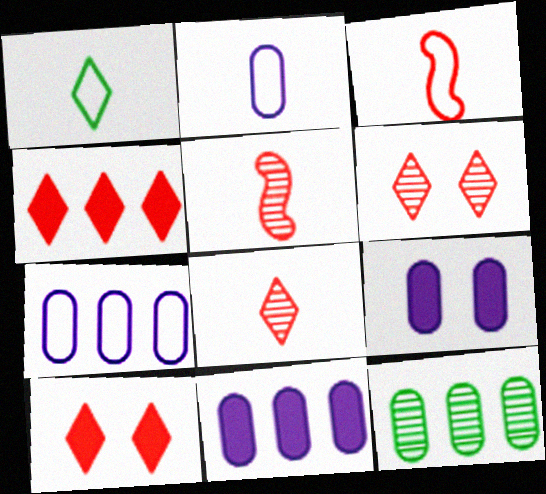[[1, 2, 3]]